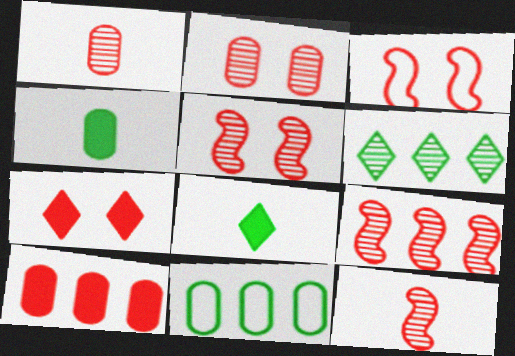[[2, 3, 7], 
[5, 9, 12]]